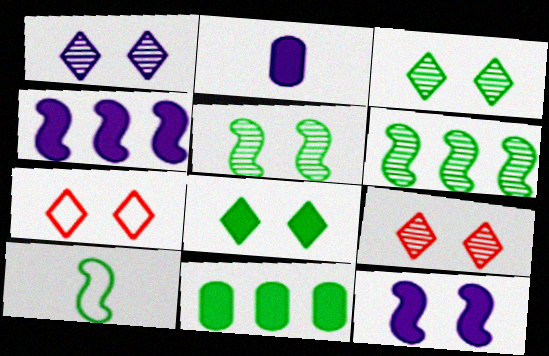[[1, 3, 9], 
[1, 7, 8], 
[2, 6, 7], 
[3, 10, 11]]